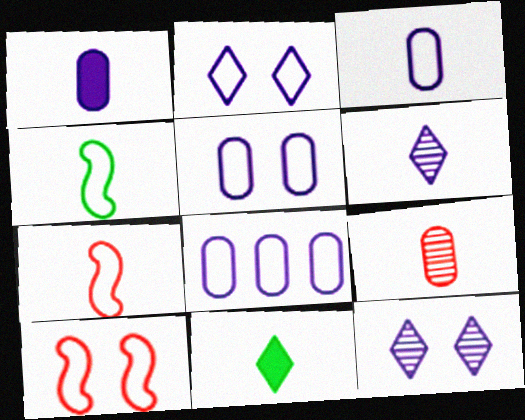[[3, 5, 8]]